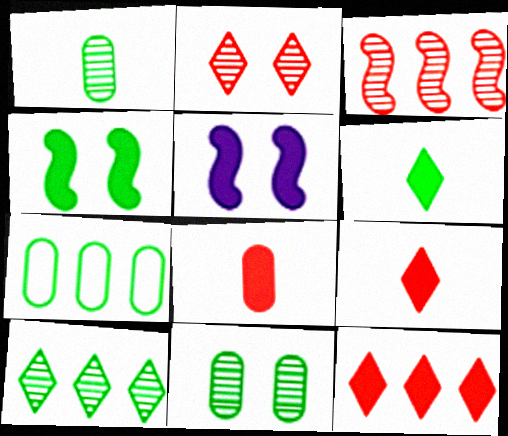[]